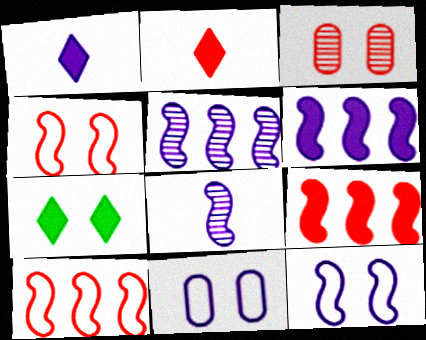[[1, 5, 11], 
[2, 3, 10], 
[3, 7, 12], 
[6, 8, 12]]